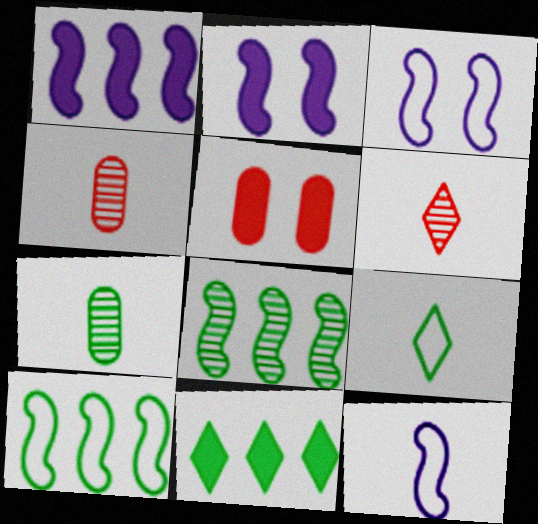[[3, 4, 11]]